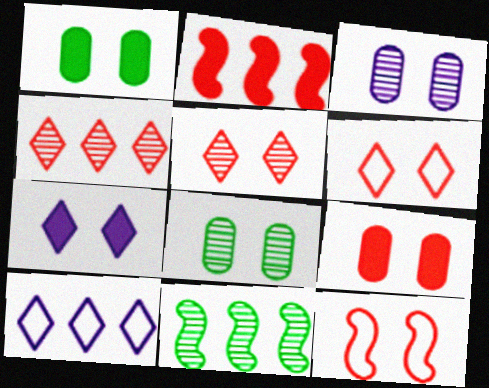[[5, 9, 12], 
[7, 8, 12]]